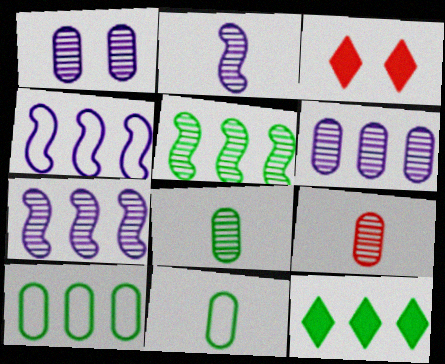[[2, 3, 10], 
[3, 4, 8], 
[3, 7, 11], 
[5, 10, 12]]